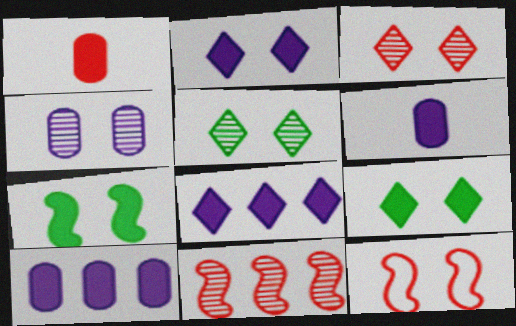[[1, 7, 8], 
[4, 9, 12]]